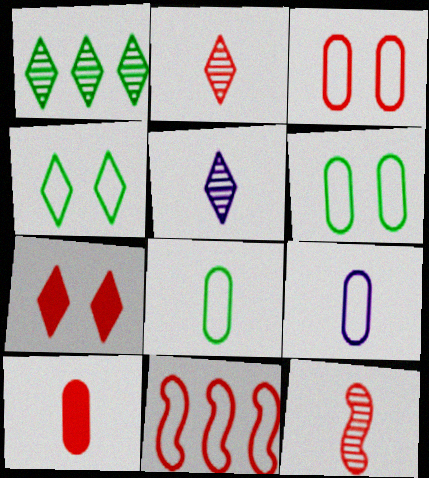[[4, 9, 11]]